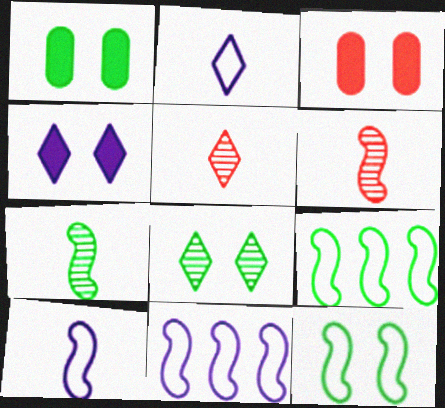[[1, 5, 11], 
[1, 8, 12]]